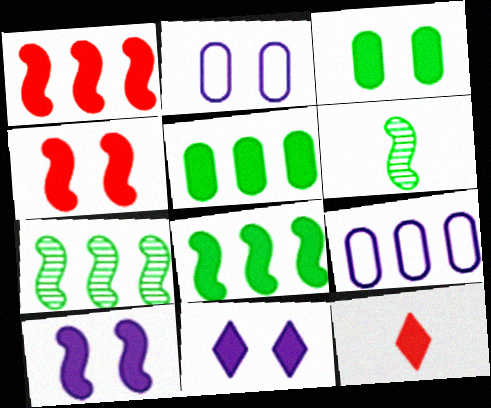[[2, 7, 12], 
[3, 4, 11], 
[5, 10, 12]]